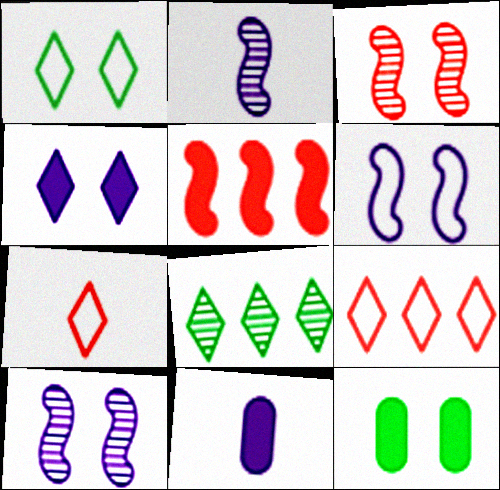[[2, 9, 12], 
[4, 7, 8]]